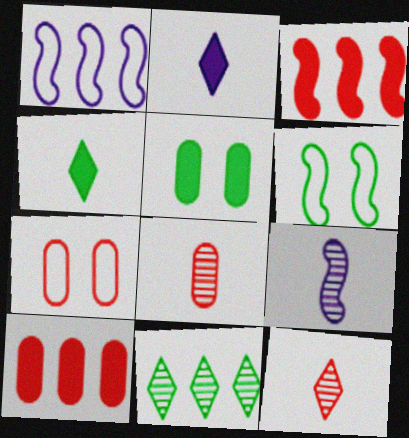[[1, 5, 12], 
[1, 10, 11], 
[2, 3, 5], 
[3, 6, 9], 
[3, 7, 12], 
[7, 8, 10]]